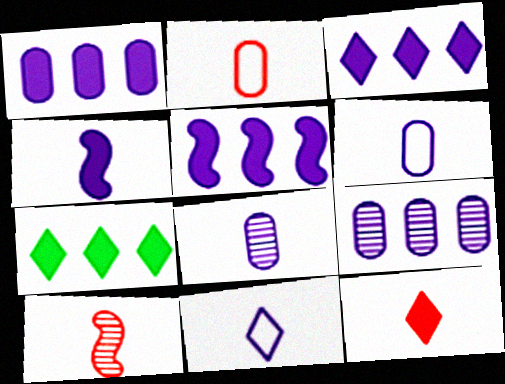[[1, 3, 5], 
[2, 10, 12], 
[4, 8, 11]]